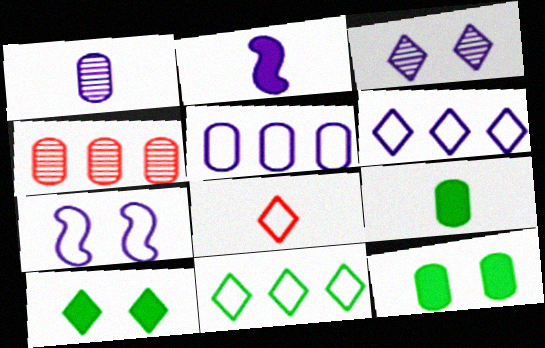[[2, 3, 5]]